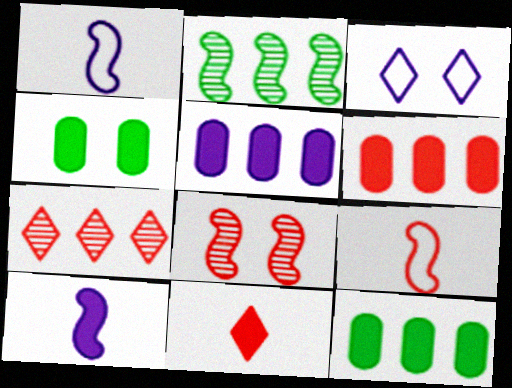[[1, 4, 7], 
[3, 4, 8], 
[5, 6, 12]]